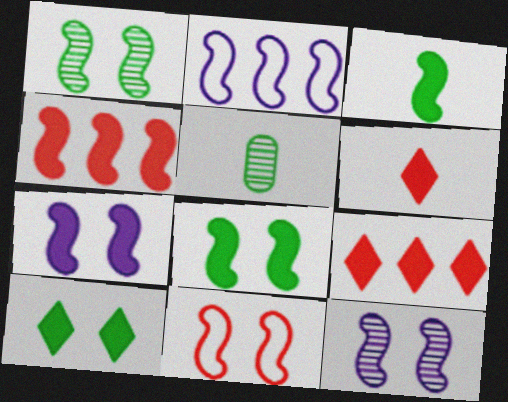[[1, 7, 11], 
[3, 4, 7], 
[8, 11, 12]]